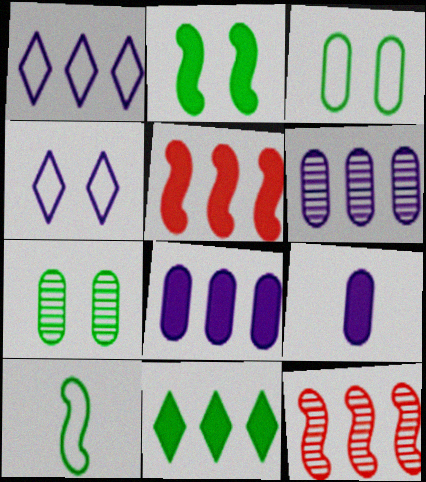[[5, 8, 11], 
[7, 10, 11]]